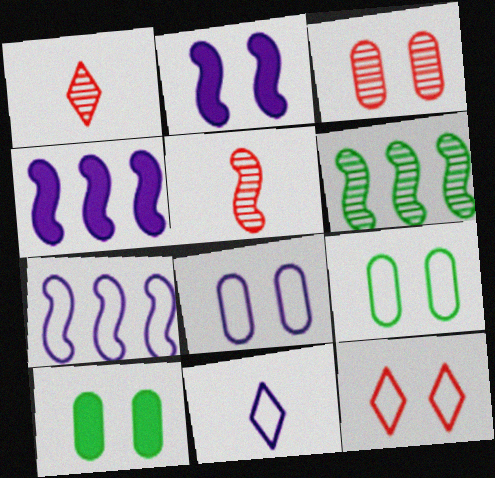[[1, 4, 9], 
[1, 7, 10], 
[3, 8, 10], 
[7, 8, 11]]